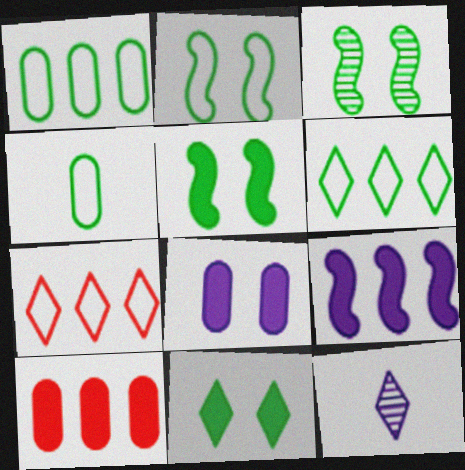[[2, 3, 5], 
[2, 4, 6], 
[2, 10, 12], 
[7, 11, 12]]